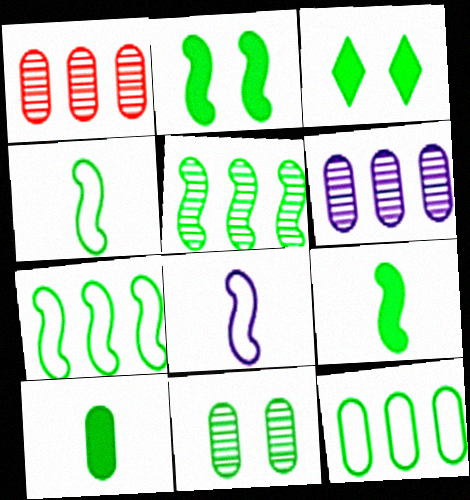[[1, 3, 8], 
[2, 4, 5], 
[10, 11, 12]]